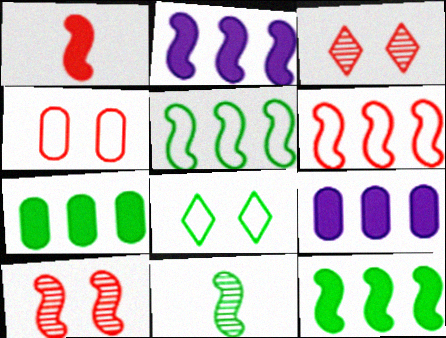[[1, 6, 10], 
[7, 8, 11]]